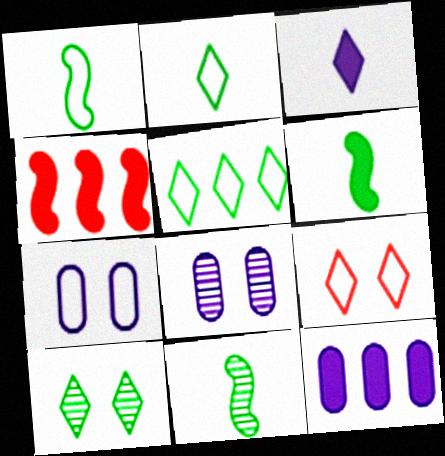[[1, 6, 11], 
[2, 4, 8], 
[9, 11, 12]]